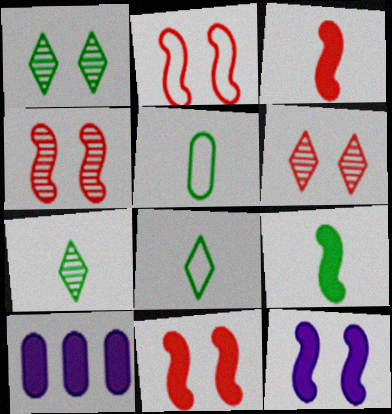[[2, 4, 11], 
[2, 7, 10], 
[4, 8, 10], 
[5, 7, 9]]